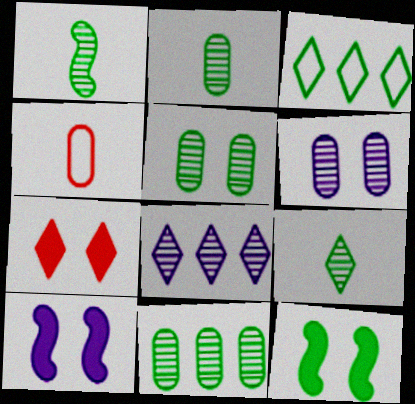[[1, 2, 9], 
[2, 3, 12], 
[2, 5, 11], 
[4, 8, 12]]